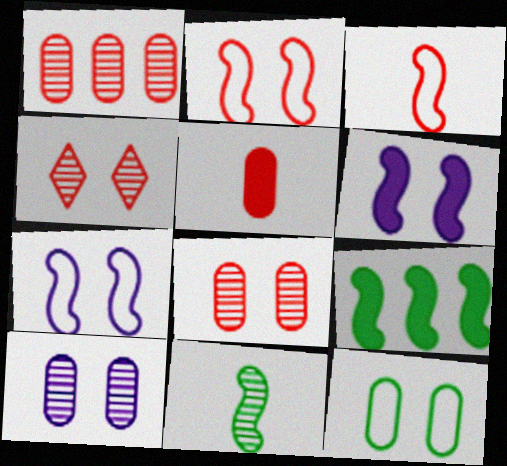[[4, 6, 12]]